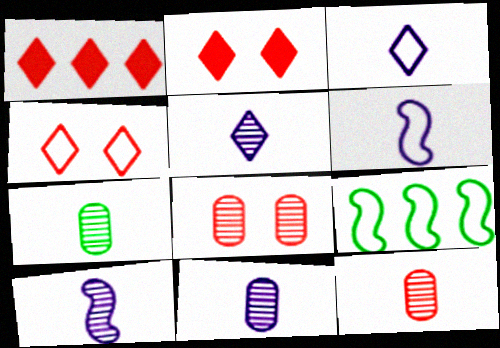[[2, 9, 11], 
[5, 10, 11], 
[7, 11, 12]]